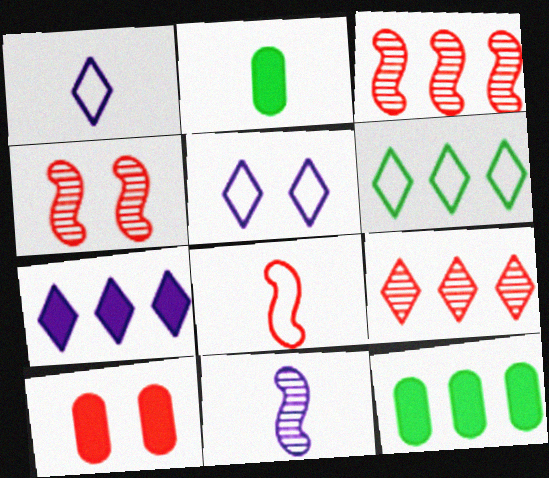[[1, 4, 12], 
[2, 3, 5], 
[6, 7, 9], 
[6, 10, 11], 
[8, 9, 10]]